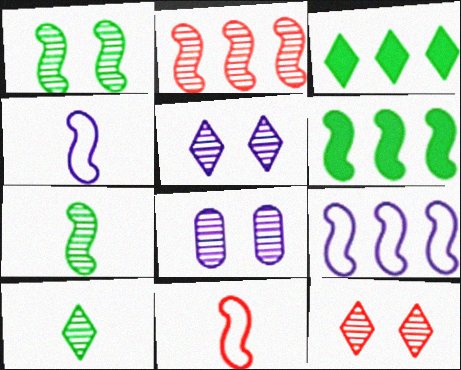[[1, 8, 12], 
[2, 6, 9], 
[2, 8, 10], 
[3, 8, 11]]